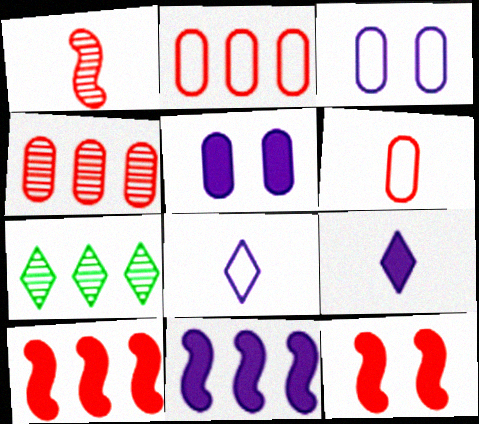[[2, 7, 11], 
[5, 9, 11]]